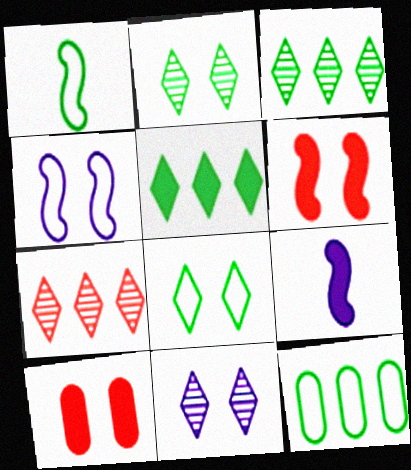[[1, 8, 12], 
[2, 4, 10], 
[5, 9, 10]]